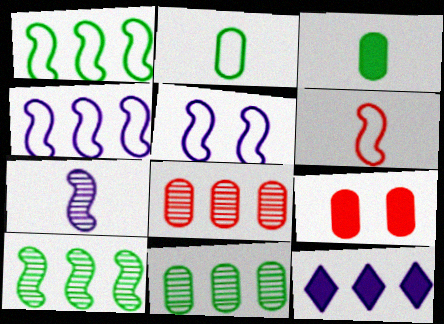[[1, 5, 6], 
[1, 8, 12]]